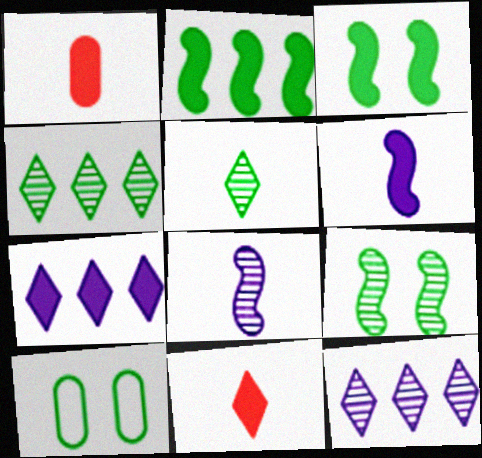[[1, 3, 7], 
[2, 5, 10]]